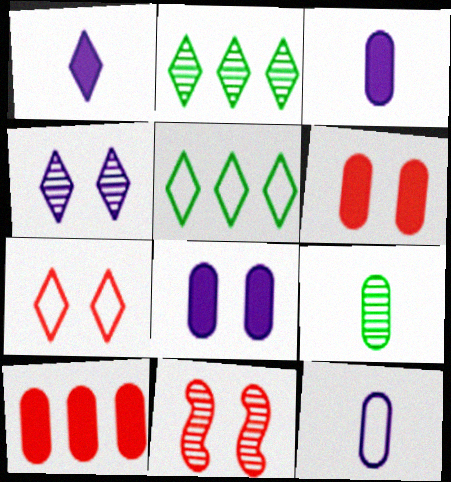[[1, 2, 7], 
[3, 5, 11], 
[6, 7, 11]]